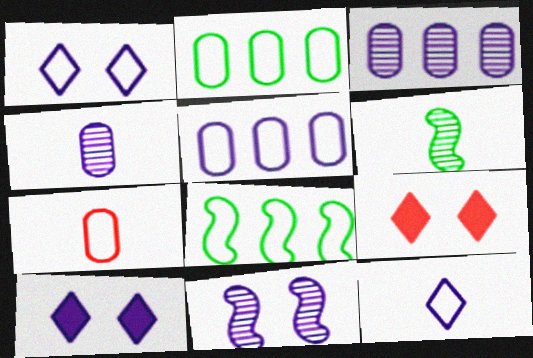[[1, 7, 8], 
[4, 8, 9], 
[5, 6, 9]]